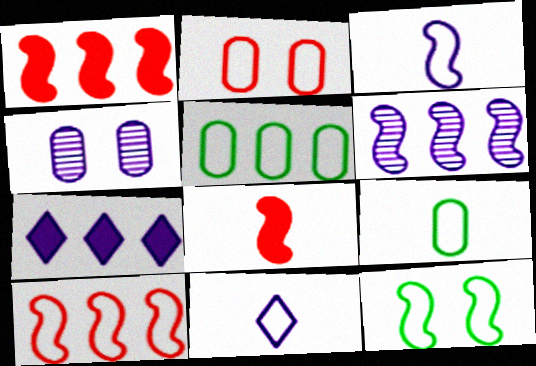[[3, 4, 7], 
[3, 10, 12], 
[6, 8, 12]]